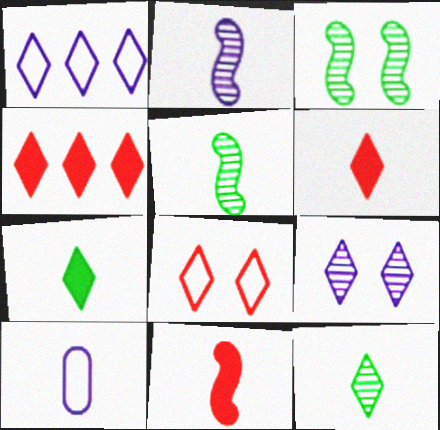[[3, 4, 10], 
[5, 6, 10], 
[10, 11, 12]]